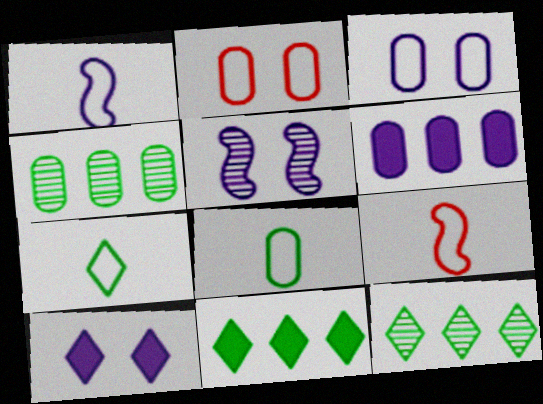[[3, 5, 10], 
[4, 9, 10]]